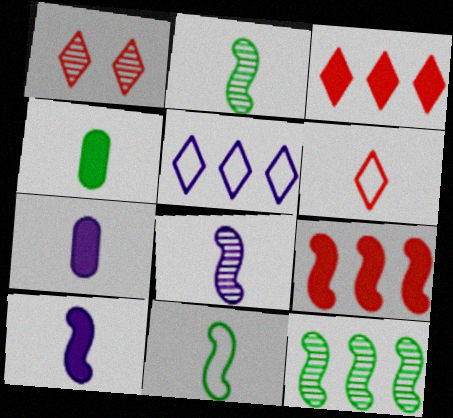[[1, 3, 6], 
[2, 6, 7], 
[4, 6, 8]]